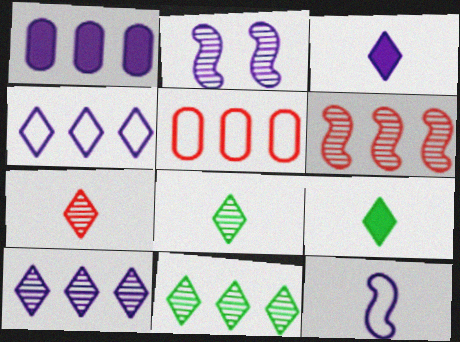[[2, 5, 9]]